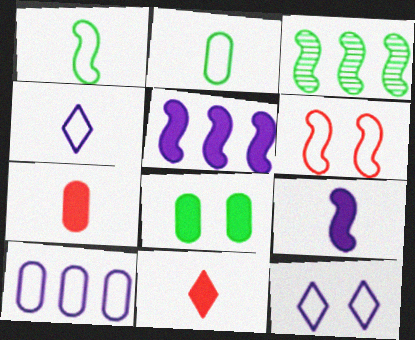[[3, 6, 9], 
[3, 7, 12], 
[5, 8, 11]]